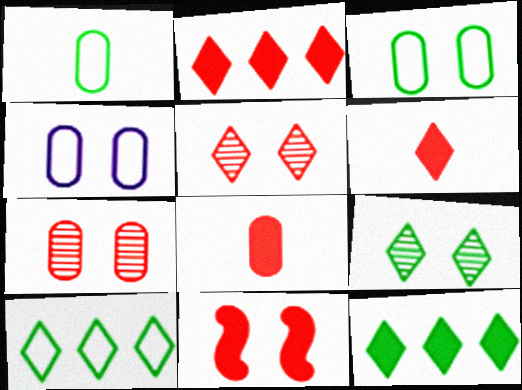[[2, 8, 11], 
[4, 9, 11]]